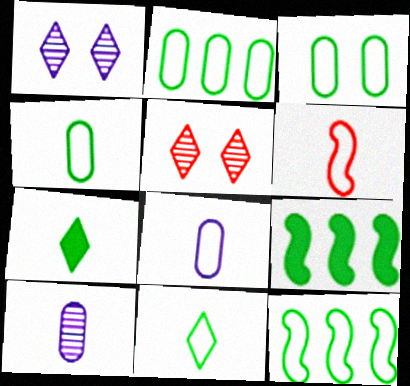[[2, 3, 4], 
[3, 11, 12], 
[5, 8, 9], 
[6, 7, 10], 
[6, 8, 11]]